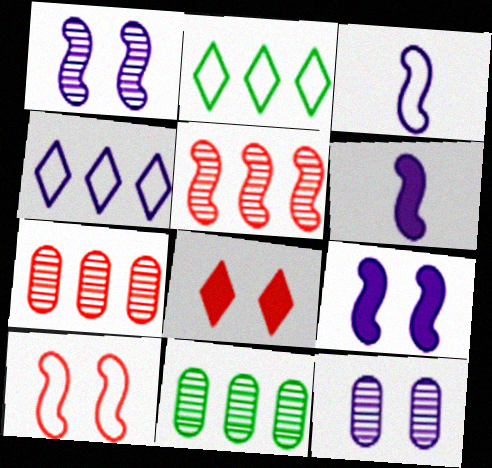[[3, 8, 11], 
[4, 6, 12]]